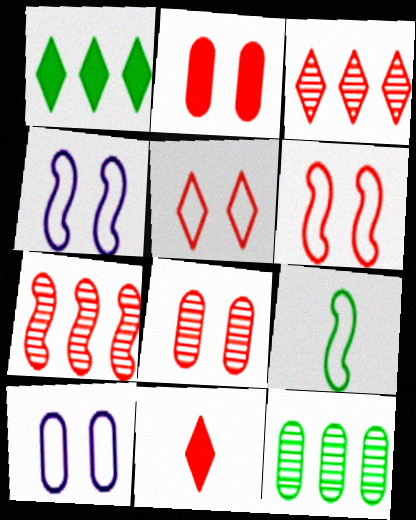[[3, 5, 11], 
[4, 11, 12]]